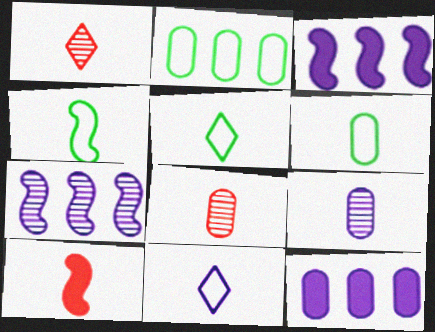[[4, 5, 6], 
[5, 9, 10]]